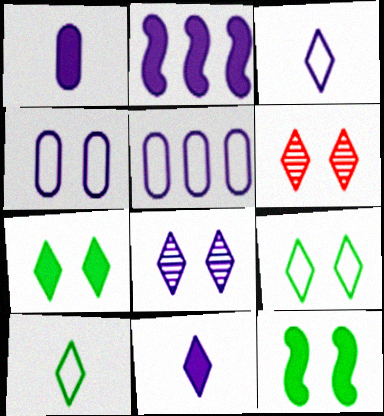[[4, 6, 12]]